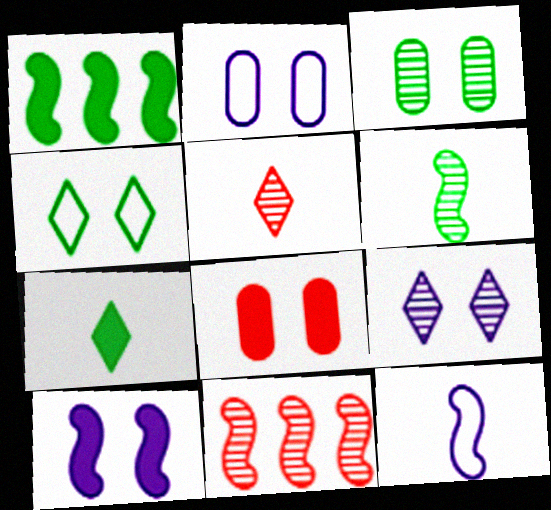[[1, 2, 5], 
[2, 3, 8], 
[2, 7, 11], 
[2, 9, 10]]